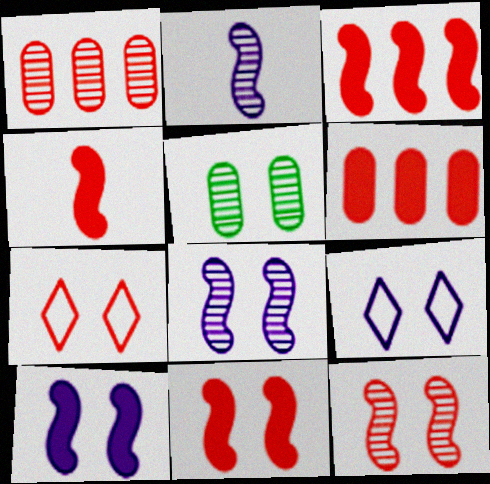[[1, 4, 7], 
[3, 4, 11], 
[5, 7, 10], 
[5, 9, 11]]